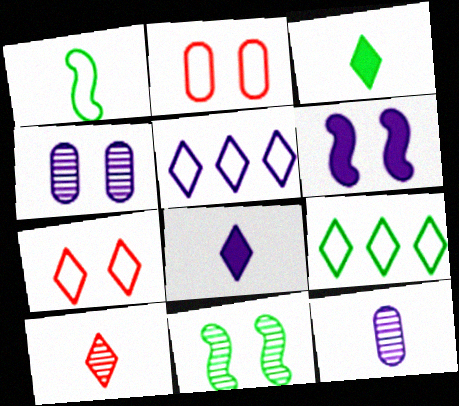[[1, 2, 5], 
[5, 6, 12]]